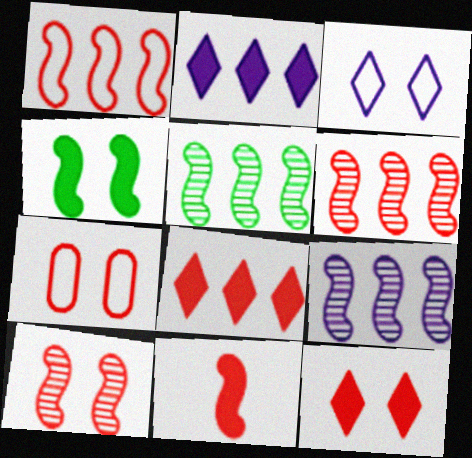[[1, 10, 11], 
[5, 6, 9], 
[7, 10, 12]]